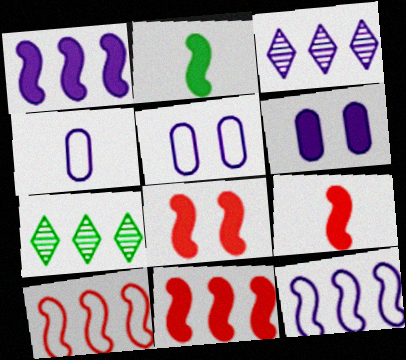[[1, 2, 8], 
[4, 7, 8], 
[5, 7, 9], 
[8, 9, 11]]